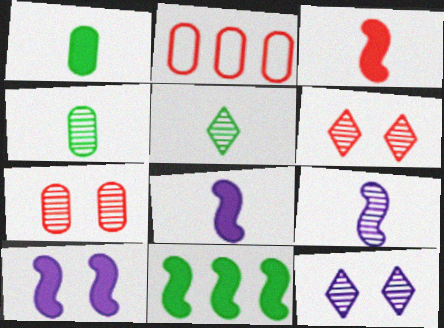[[2, 3, 6], 
[2, 5, 10], 
[3, 10, 11]]